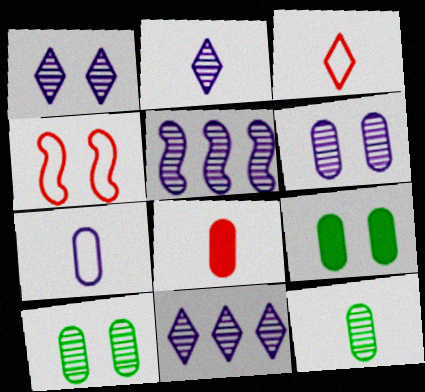[[1, 2, 11], 
[1, 4, 9], 
[2, 5, 6], 
[3, 5, 9], 
[7, 8, 12]]